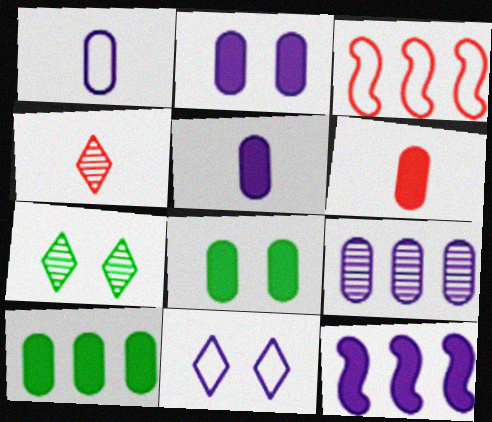[[1, 2, 9], 
[2, 6, 10], 
[3, 5, 7]]